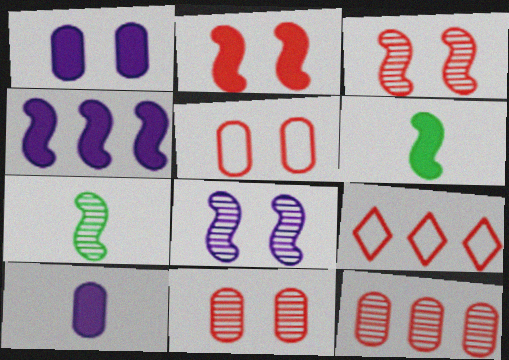[[1, 7, 9], 
[2, 4, 6]]